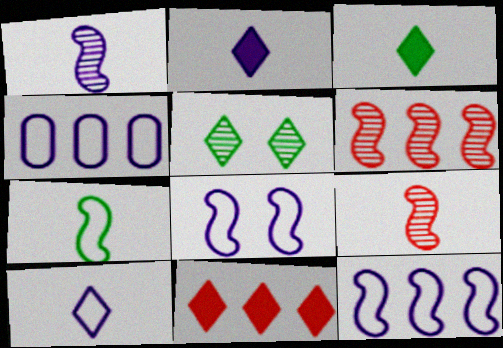[[4, 8, 10], 
[5, 10, 11]]